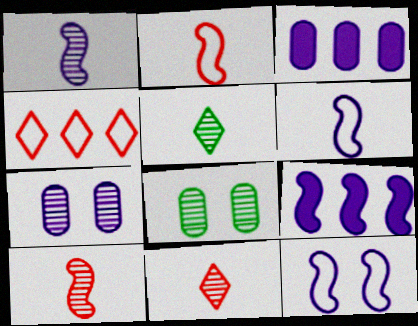[[1, 9, 12]]